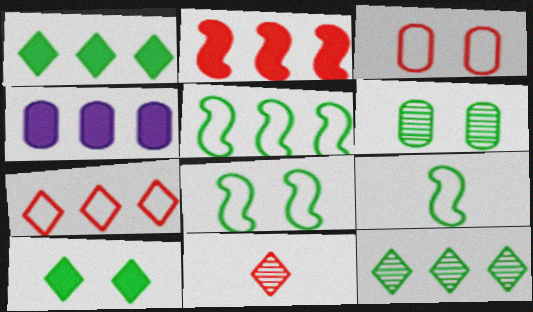[[1, 2, 4], 
[1, 6, 9], 
[2, 3, 11], 
[4, 8, 11], 
[5, 8, 9], 
[6, 8, 10]]